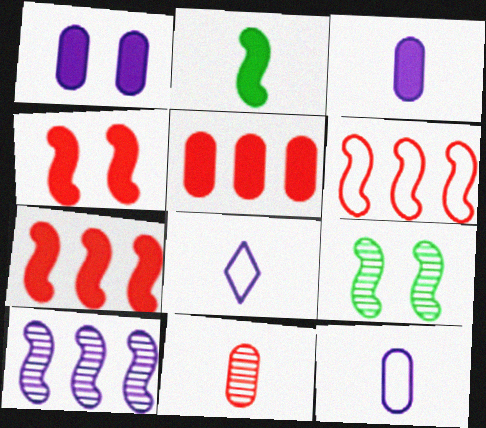[[1, 8, 10], 
[2, 8, 11], 
[5, 8, 9]]